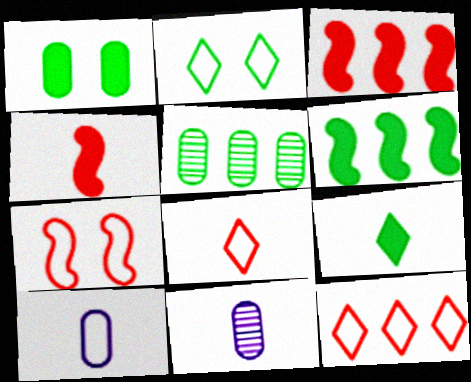[[1, 6, 9], 
[2, 3, 11]]